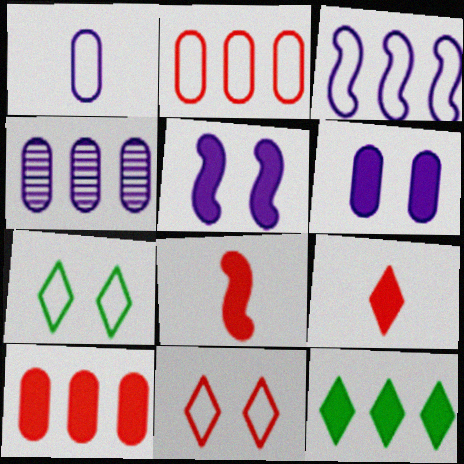[[1, 4, 6], 
[4, 7, 8], 
[6, 8, 12]]